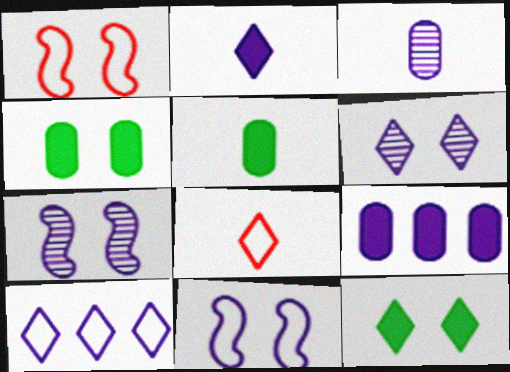[[1, 4, 6], 
[2, 6, 10]]